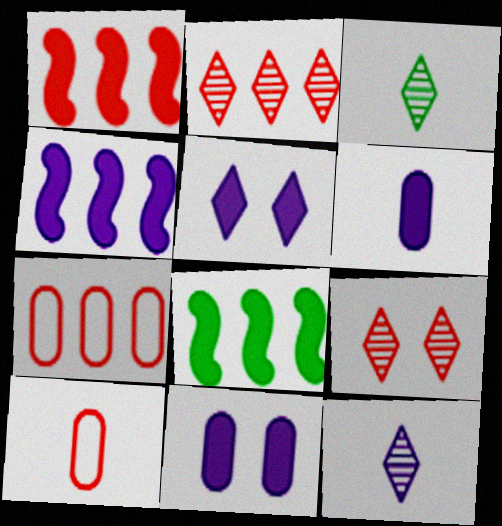[[1, 2, 7], 
[1, 4, 8], 
[1, 9, 10], 
[4, 5, 6]]